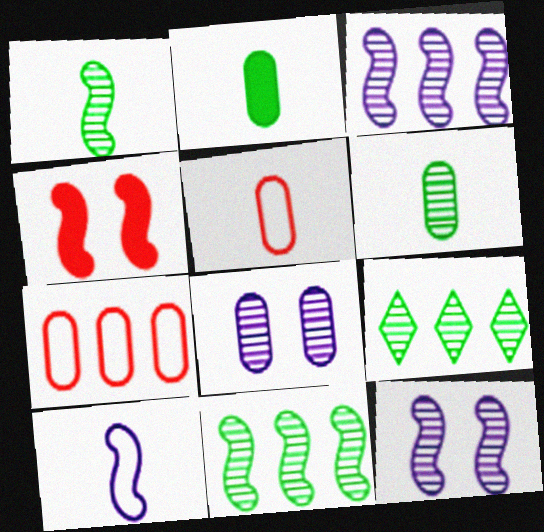[[2, 7, 8], 
[4, 10, 11]]